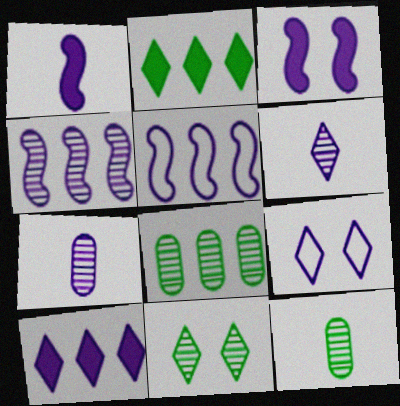[[6, 9, 10]]